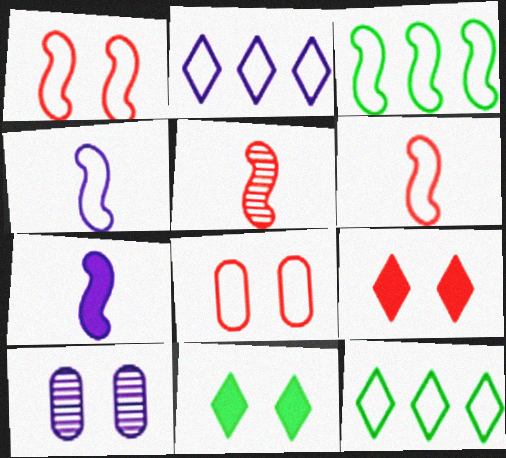[[1, 3, 4], 
[1, 10, 11], 
[2, 7, 10], 
[4, 8, 12]]